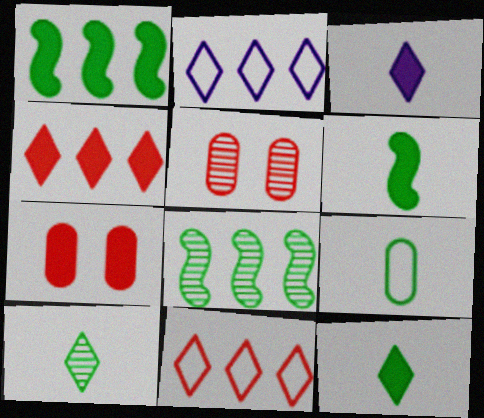[[1, 3, 7], 
[2, 5, 6], 
[6, 9, 10]]